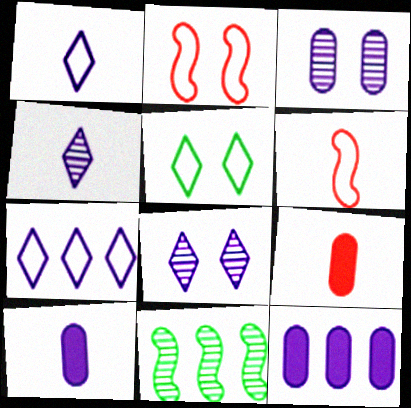[]